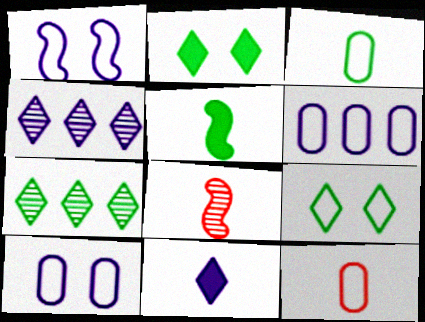[[2, 6, 8], 
[3, 8, 11]]